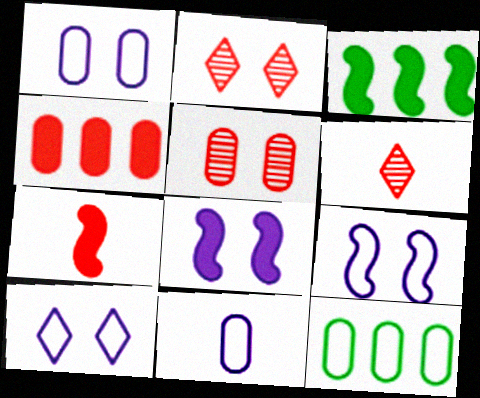[[1, 3, 6], 
[1, 9, 10], 
[2, 3, 11], 
[3, 7, 8], 
[6, 8, 12]]